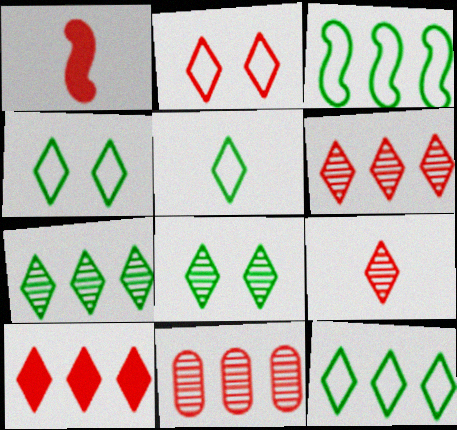[[1, 2, 11], 
[2, 9, 10], 
[4, 5, 12]]